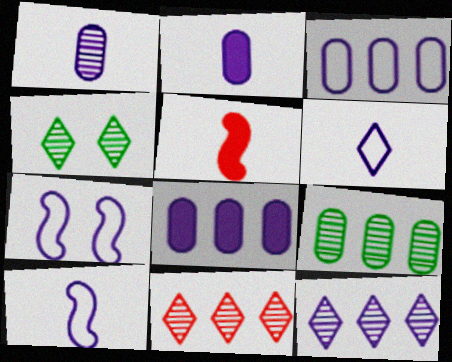[[2, 7, 12], 
[3, 4, 5], 
[3, 6, 7]]